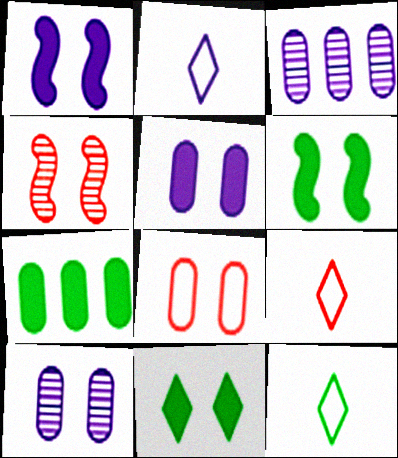[[1, 2, 3], 
[2, 4, 7], 
[2, 9, 12], 
[3, 6, 9]]